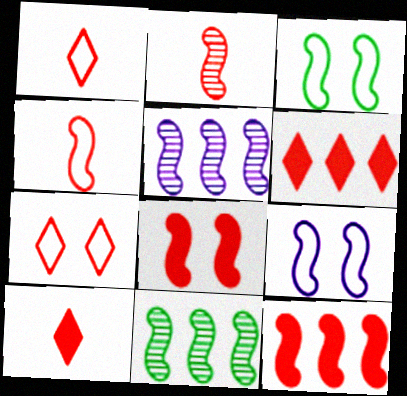[]